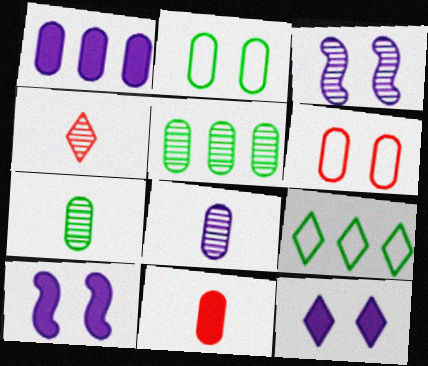[[1, 6, 7], 
[3, 4, 5], 
[3, 9, 11], 
[4, 9, 12]]